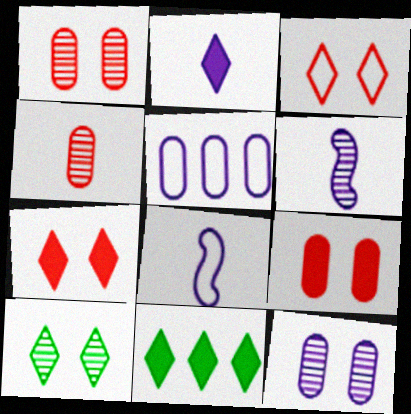[[1, 8, 11], 
[2, 7, 11]]